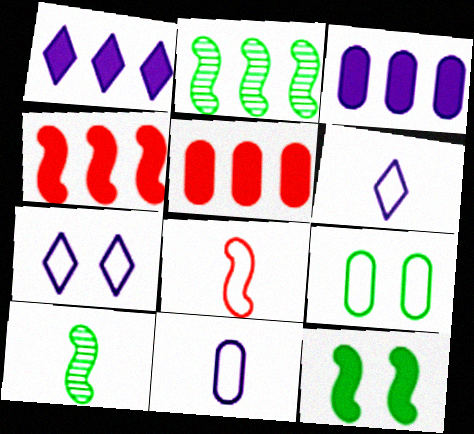[[5, 7, 10]]